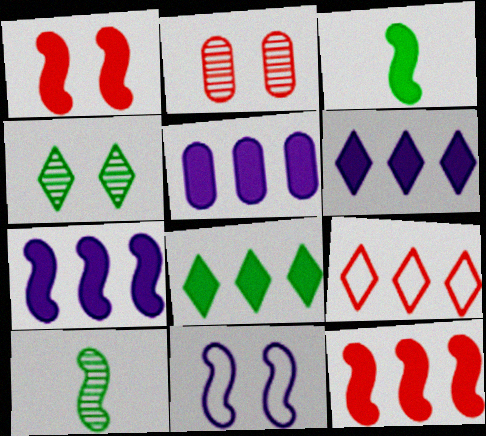[[1, 3, 7], 
[5, 6, 7], 
[5, 8, 12], 
[10, 11, 12]]